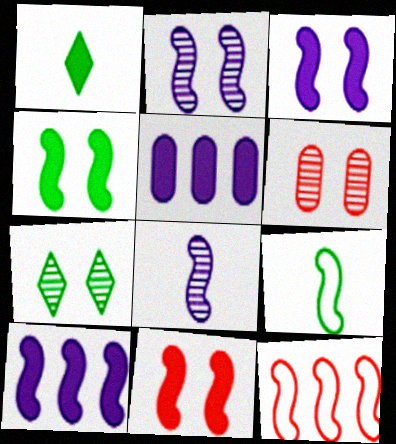[[1, 5, 11], 
[2, 6, 7], 
[3, 4, 11], 
[4, 8, 12]]